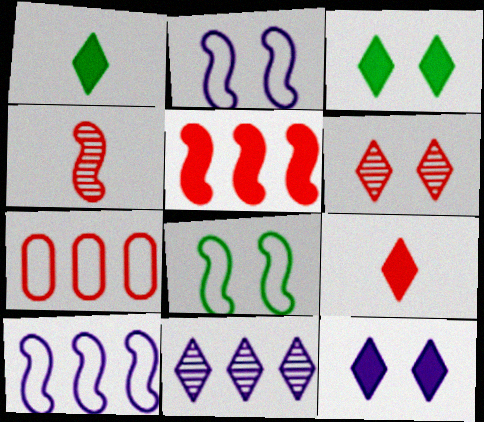[]